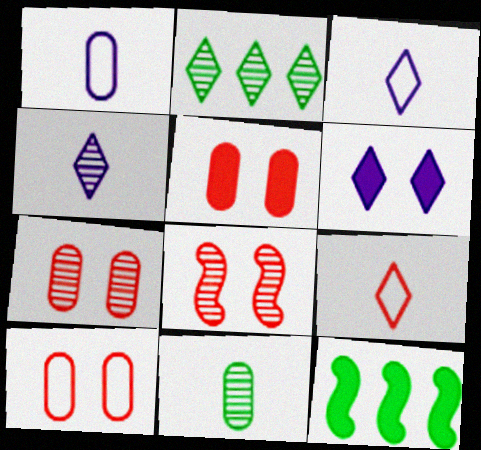[[2, 6, 9], 
[3, 7, 12], 
[4, 10, 12], 
[5, 7, 10]]